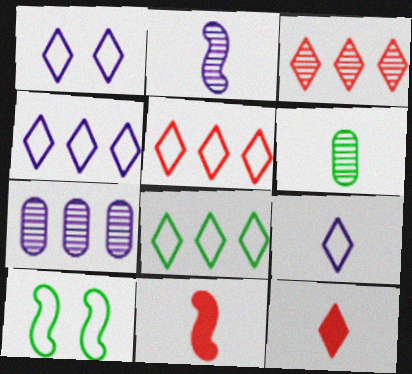[[1, 4, 9], 
[4, 5, 8], 
[6, 9, 11], 
[7, 10, 12]]